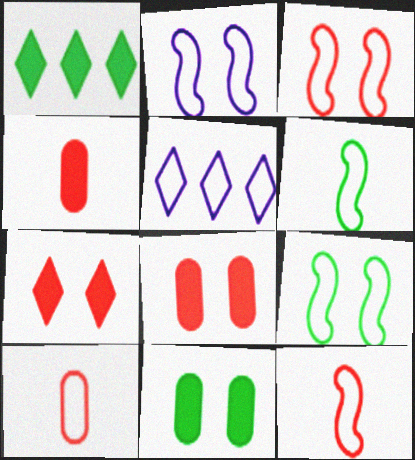[[2, 3, 9], 
[5, 9, 10]]